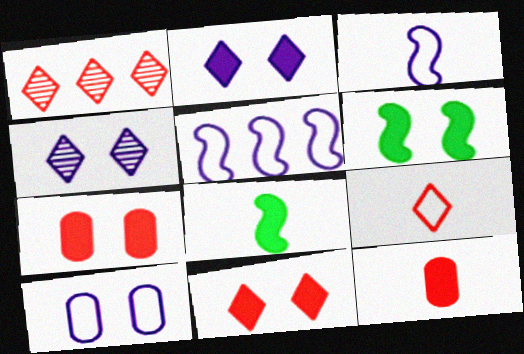[[1, 8, 10], 
[1, 9, 11], 
[2, 6, 7]]